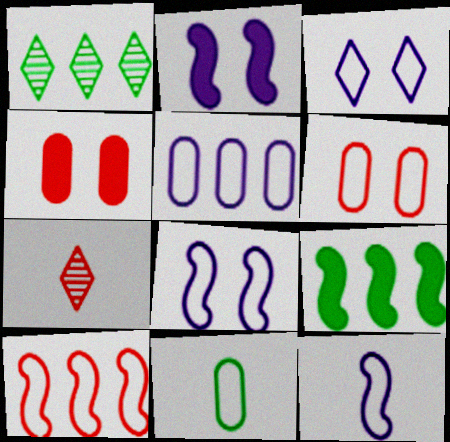[[1, 4, 12], 
[3, 5, 12], 
[3, 10, 11], 
[4, 7, 10], 
[5, 6, 11]]